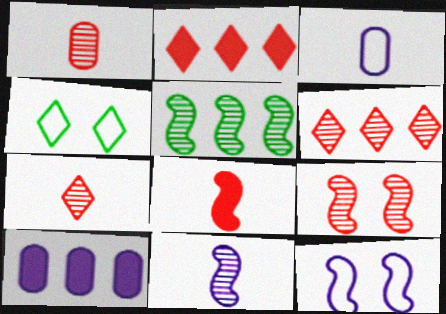[[1, 6, 9], 
[5, 8, 12], 
[5, 9, 11]]